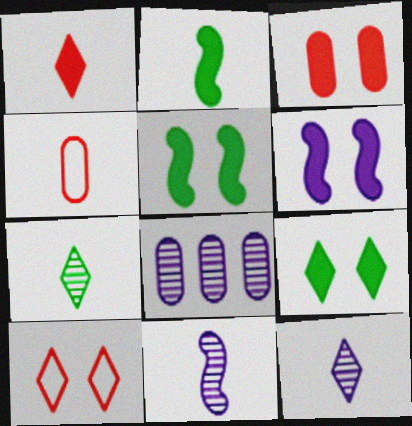[[2, 4, 12], 
[2, 8, 10], 
[3, 6, 9]]